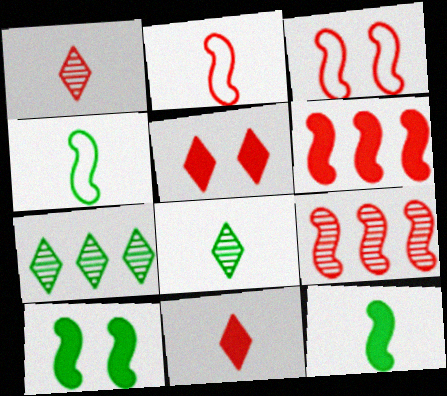[]